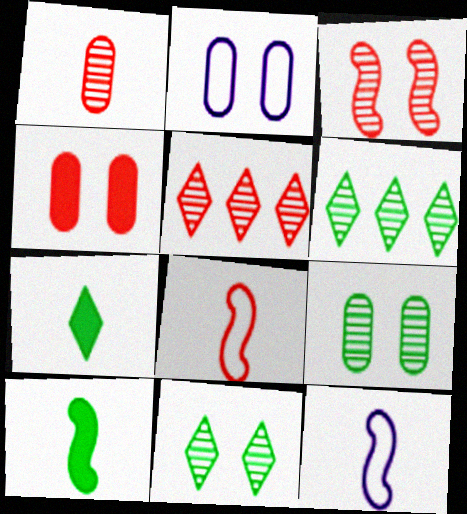[[1, 3, 5], 
[1, 7, 12], 
[2, 4, 9], 
[2, 5, 10], 
[4, 5, 8], 
[4, 6, 12]]